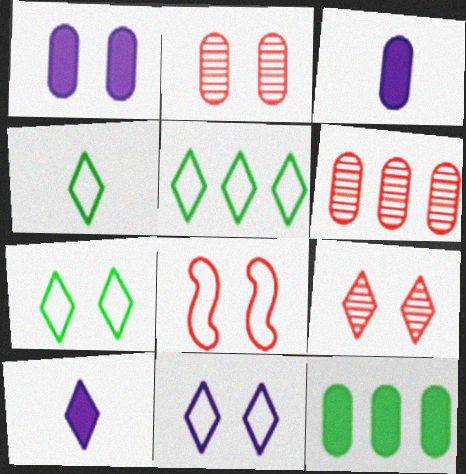[[4, 5, 7], 
[5, 9, 10]]